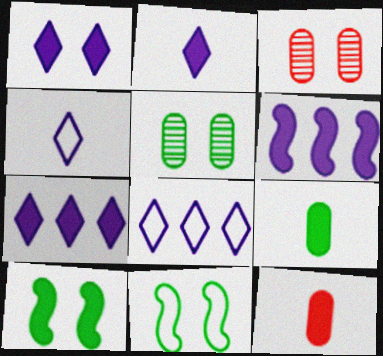[[1, 2, 7], 
[1, 3, 11], 
[7, 10, 12]]